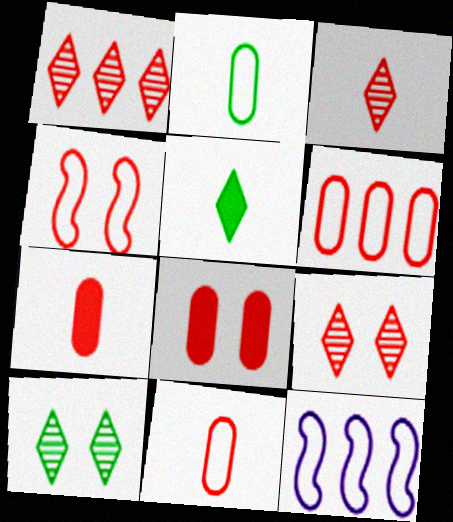[[1, 3, 9], 
[1, 4, 7], 
[4, 8, 9], 
[7, 10, 12]]